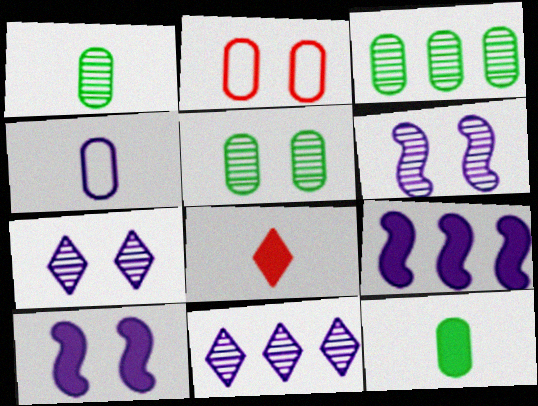[[1, 3, 5], 
[4, 7, 9], 
[4, 10, 11]]